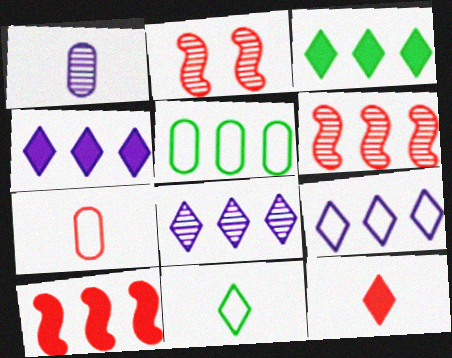[[4, 5, 6], 
[4, 8, 9], 
[5, 8, 10]]